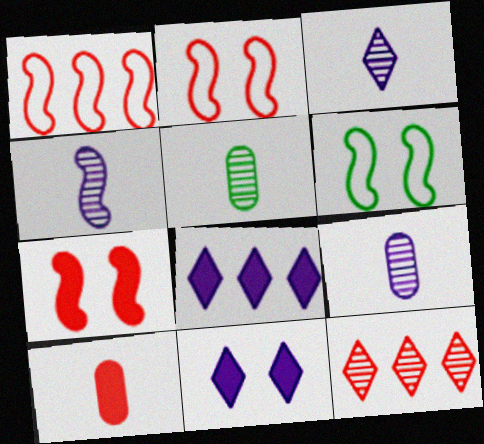[[1, 5, 11], 
[2, 5, 8], 
[2, 10, 12], 
[3, 4, 9]]